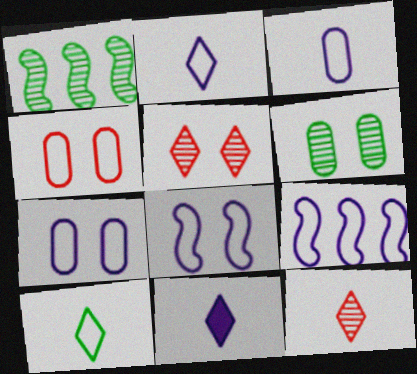[[1, 4, 11], 
[2, 7, 9], 
[4, 9, 10], 
[10, 11, 12]]